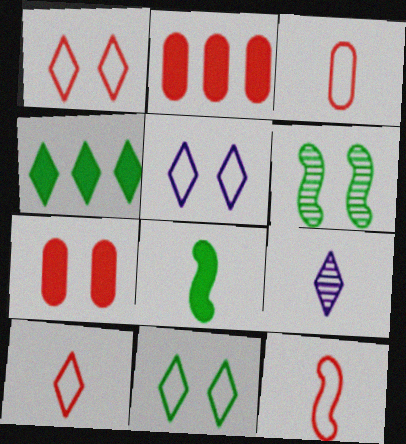[[1, 4, 9], 
[1, 5, 11], 
[3, 8, 9], 
[3, 10, 12], 
[5, 6, 7]]